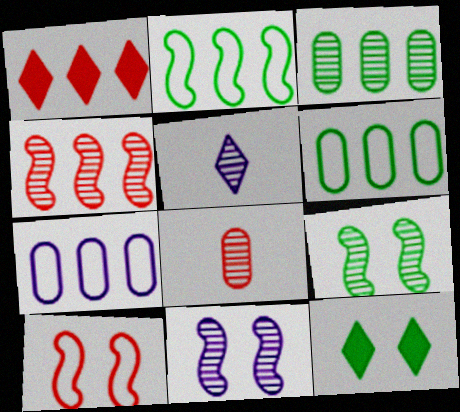[[1, 8, 10]]